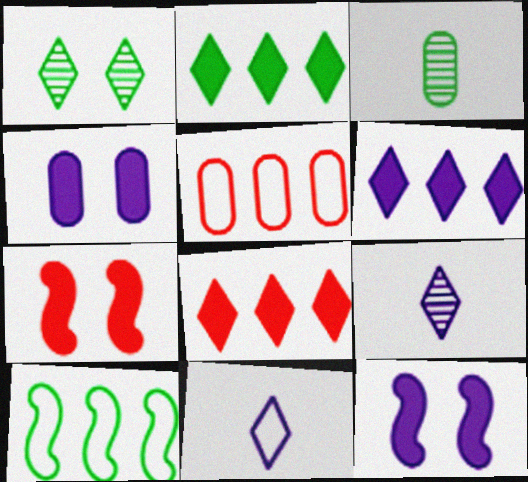[[1, 8, 11], 
[2, 6, 8], 
[3, 4, 5]]